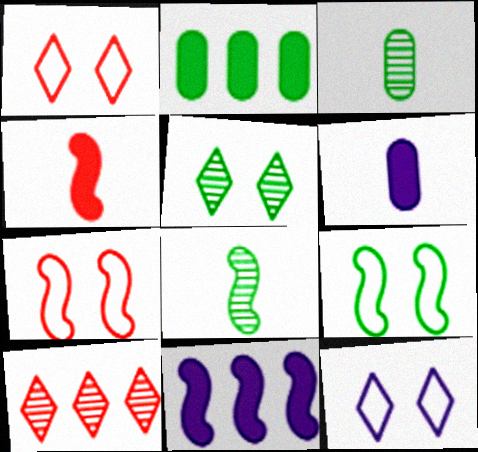[[1, 3, 11], 
[6, 9, 10], 
[7, 8, 11]]